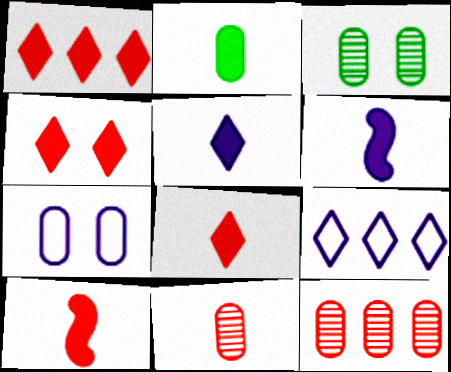[[1, 4, 8], 
[2, 5, 10], 
[2, 6, 8], 
[2, 7, 12], 
[3, 9, 10]]